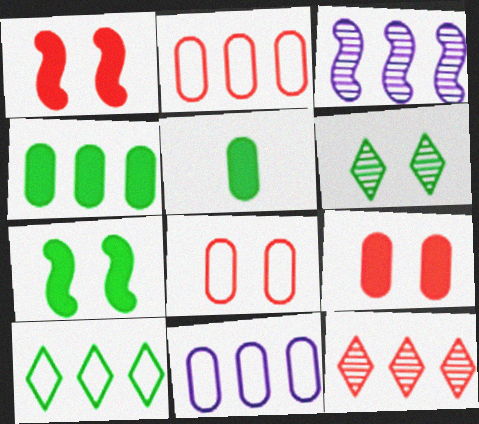[]